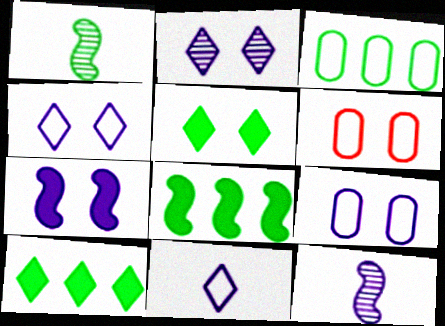[[1, 3, 5], 
[2, 7, 9], 
[6, 10, 12]]